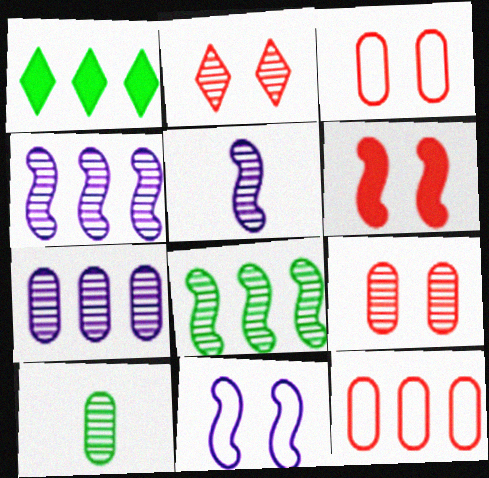[[1, 3, 5], 
[1, 4, 12], 
[2, 3, 6], 
[2, 4, 10], 
[7, 9, 10]]